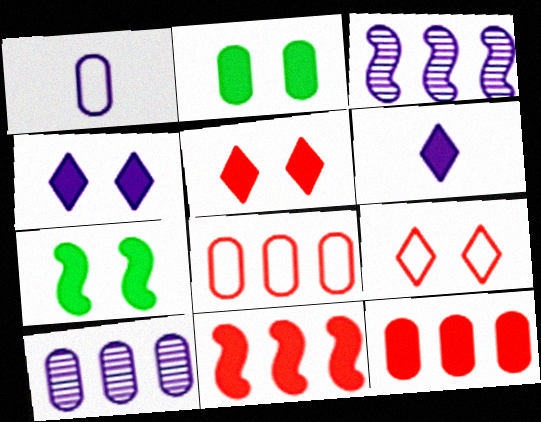[[1, 3, 4], 
[2, 6, 11], 
[6, 7, 12]]